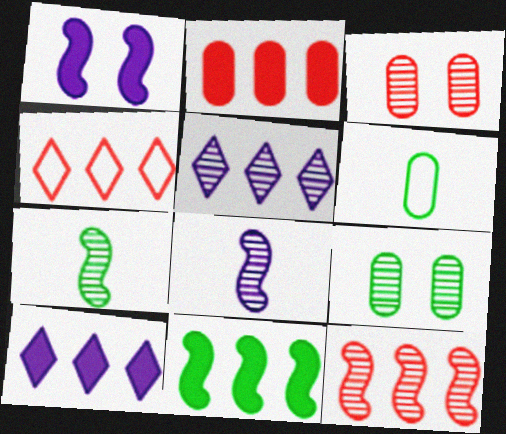[[2, 4, 12], 
[2, 10, 11], 
[3, 5, 7]]